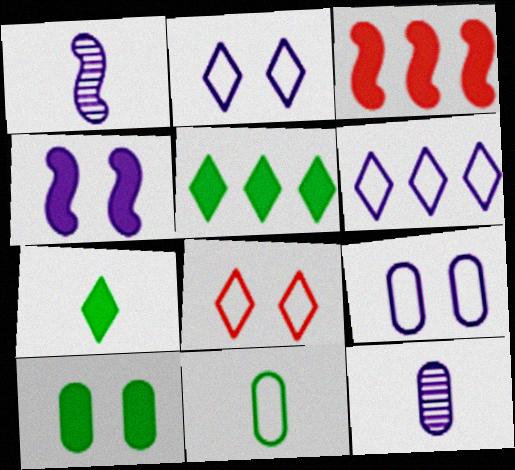[[4, 6, 12]]